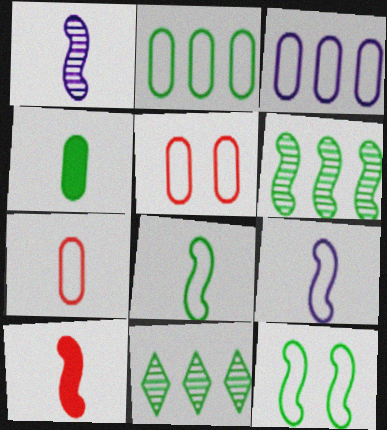[[1, 8, 10], 
[4, 11, 12]]